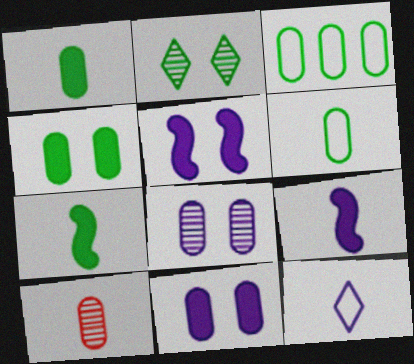[[2, 3, 7], 
[3, 10, 11], 
[7, 10, 12]]